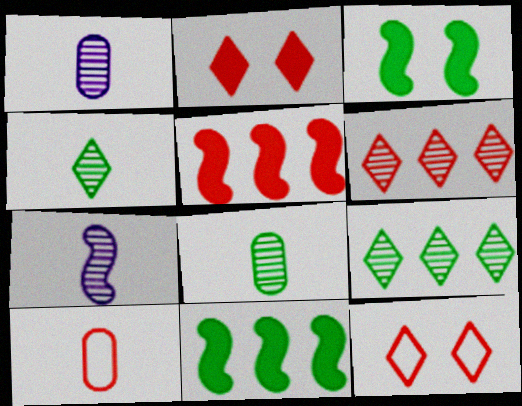[[1, 11, 12]]